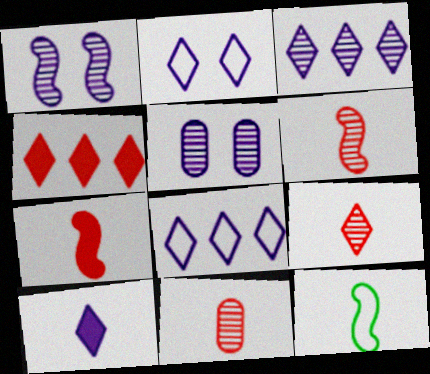[[2, 3, 10], 
[4, 5, 12], 
[6, 9, 11], 
[10, 11, 12]]